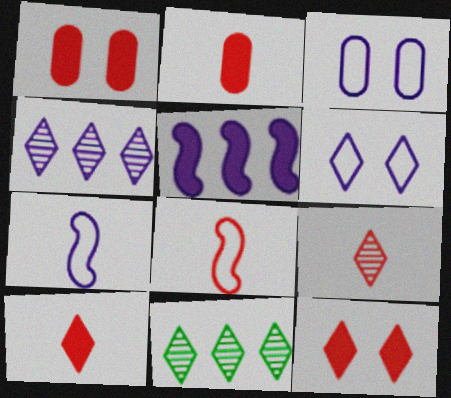[[1, 7, 11], 
[2, 8, 9], 
[6, 10, 11]]